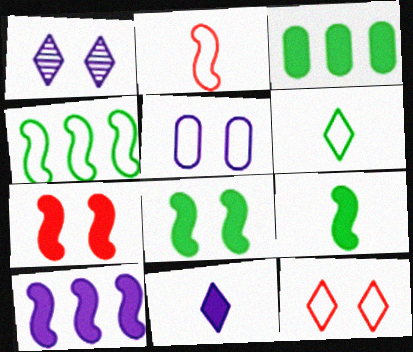[[1, 2, 3], 
[3, 7, 11], 
[7, 9, 10]]